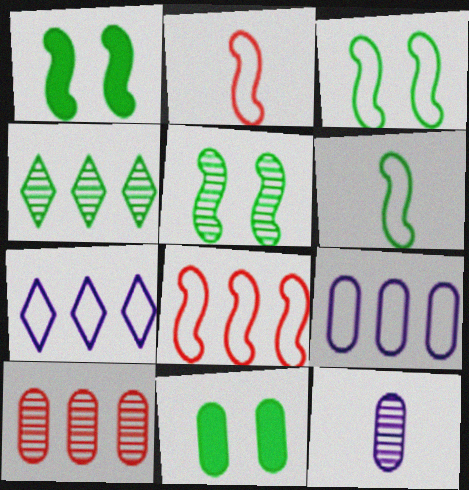[[1, 3, 5], 
[4, 6, 11]]